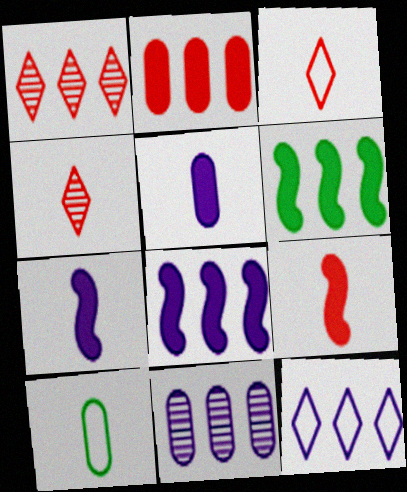[[4, 7, 10], 
[8, 11, 12]]